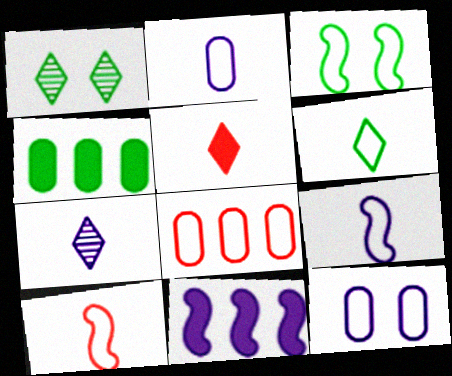[[2, 6, 10], 
[5, 6, 7], 
[7, 11, 12]]